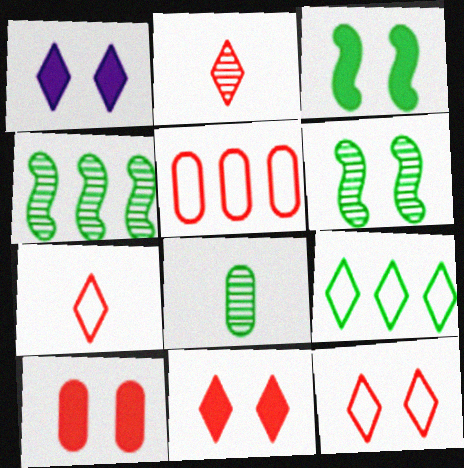[[1, 2, 9], 
[1, 3, 10], 
[3, 8, 9]]